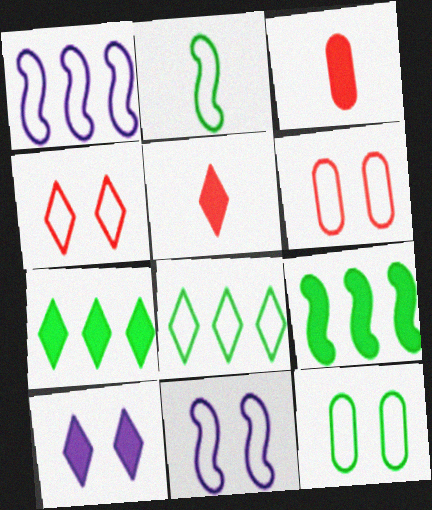[[2, 8, 12], 
[3, 9, 10], 
[4, 11, 12], 
[5, 7, 10]]